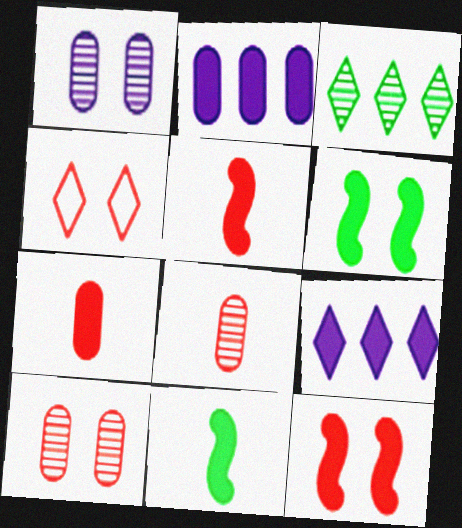[[1, 4, 6], 
[4, 10, 12], 
[6, 7, 9]]